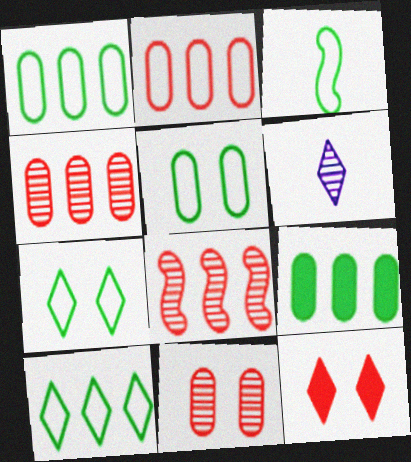[[1, 3, 7], 
[3, 5, 10], 
[6, 10, 12]]